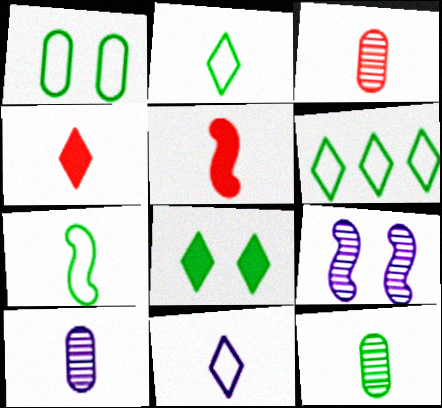[[1, 6, 7], 
[2, 5, 10], 
[3, 10, 12], 
[4, 7, 10], 
[5, 11, 12]]